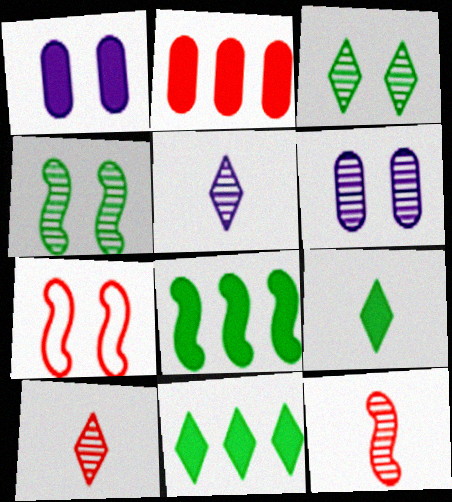[[1, 3, 7], 
[2, 7, 10]]